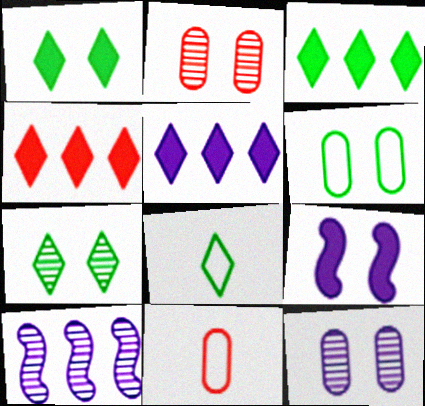[[1, 10, 11], 
[3, 4, 5], 
[3, 7, 8]]